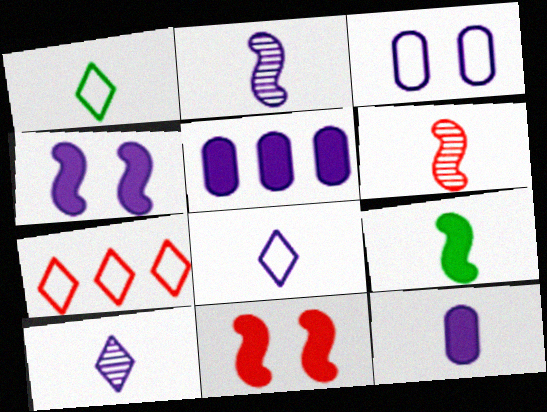[[1, 6, 12], 
[2, 8, 12]]